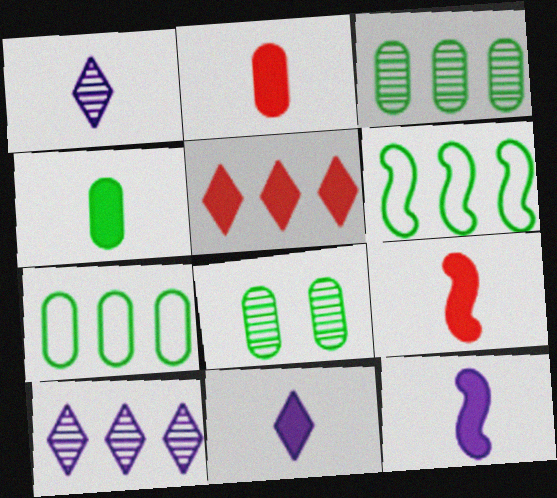[[4, 7, 8], 
[4, 9, 11]]